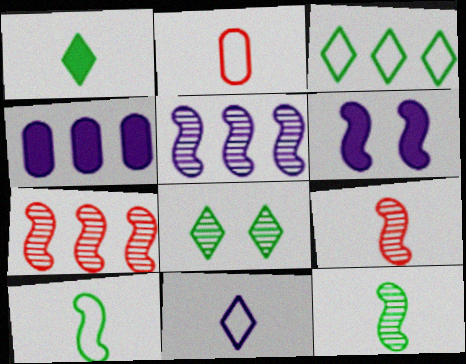[[1, 3, 8], 
[2, 10, 11], 
[3, 4, 7], 
[6, 7, 10]]